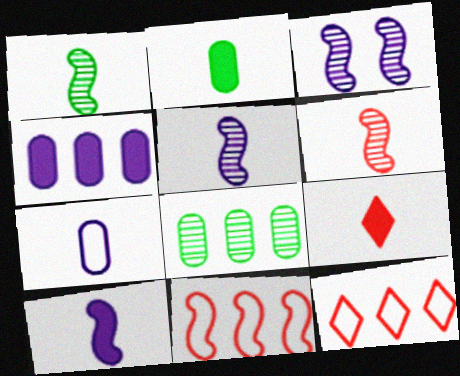[[1, 5, 6], 
[1, 7, 9], 
[2, 3, 12], 
[2, 9, 10]]